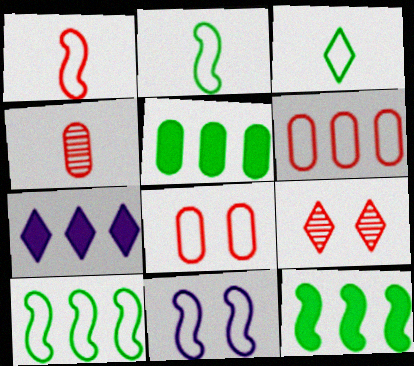[[1, 10, 11], 
[3, 6, 11], 
[3, 7, 9]]